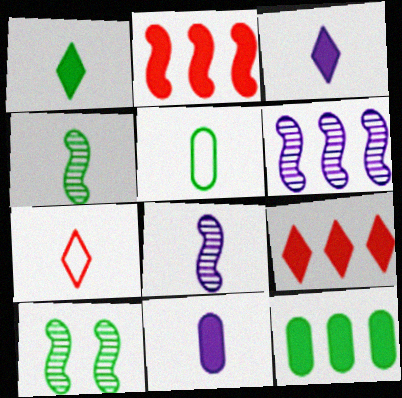[[1, 4, 5], 
[4, 7, 11]]